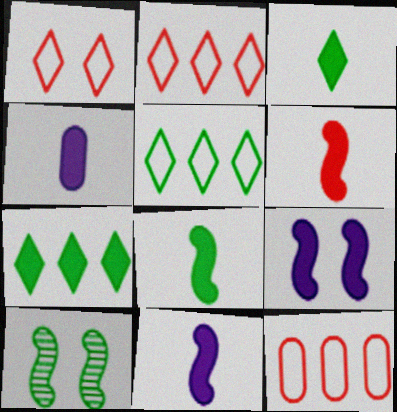[[2, 4, 10], 
[3, 4, 6], 
[6, 8, 11]]